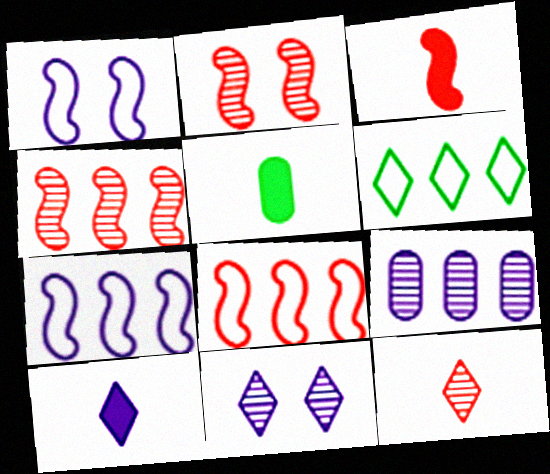[[1, 9, 10], 
[2, 3, 8], 
[3, 5, 10], 
[5, 8, 11]]